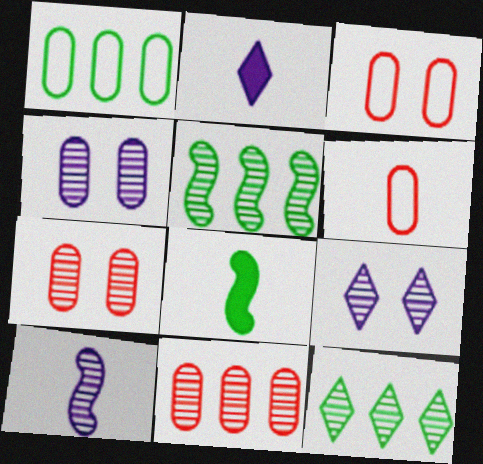[[2, 3, 5], 
[7, 10, 12]]